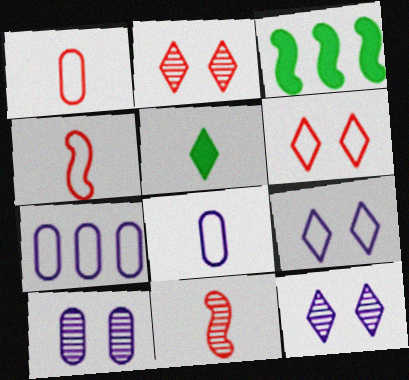[[1, 3, 12], 
[2, 3, 8], 
[5, 8, 11]]